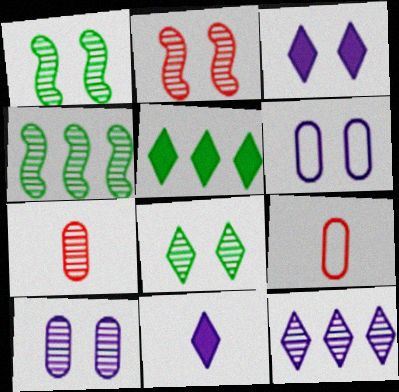[[1, 7, 12], 
[2, 8, 10], 
[3, 4, 9]]